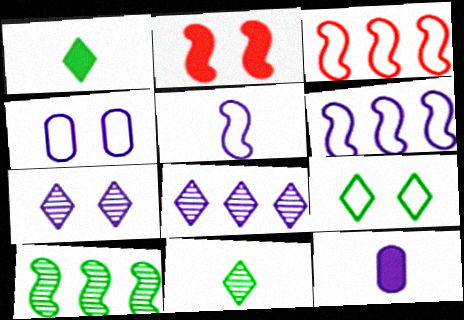[[2, 5, 10], 
[6, 7, 12]]